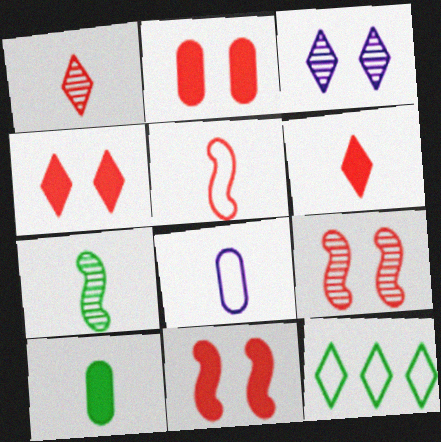[[2, 4, 11], 
[3, 6, 12], 
[6, 7, 8]]